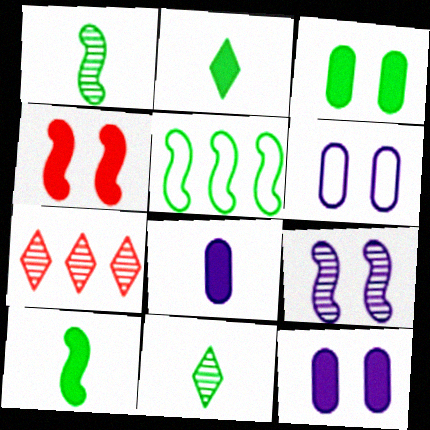[[3, 5, 11], 
[6, 7, 10]]